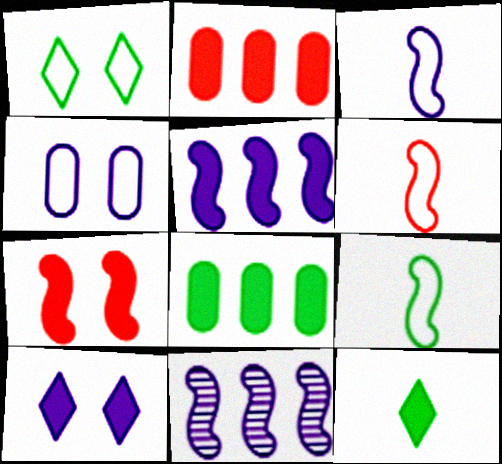[[3, 6, 9], 
[7, 9, 11]]